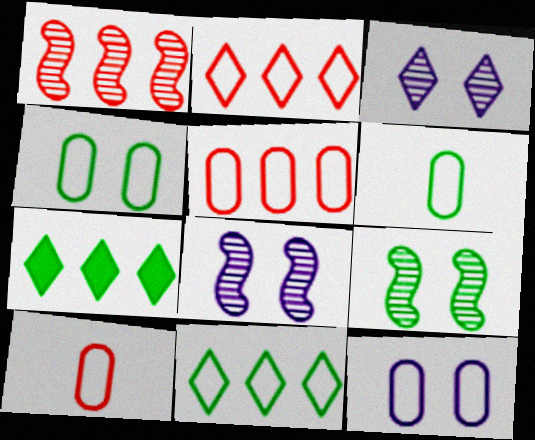[[5, 6, 12], 
[6, 7, 9], 
[7, 8, 10]]